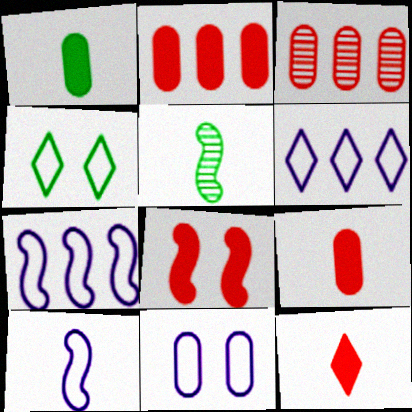[[1, 3, 11], 
[2, 8, 12], 
[5, 7, 8], 
[6, 10, 11]]